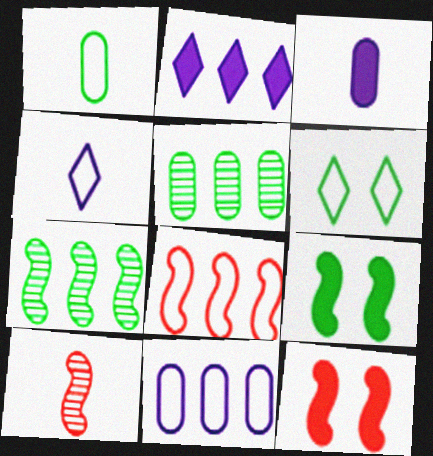[[2, 5, 8], 
[4, 5, 12], 
[8, 10, 12]]